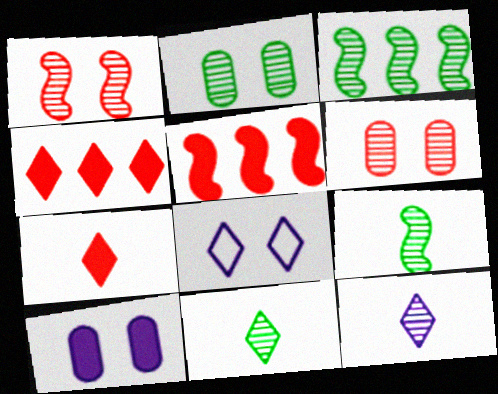[[2, 3, 11], 
[3, 6, 12], 
[4, 8, 11]]